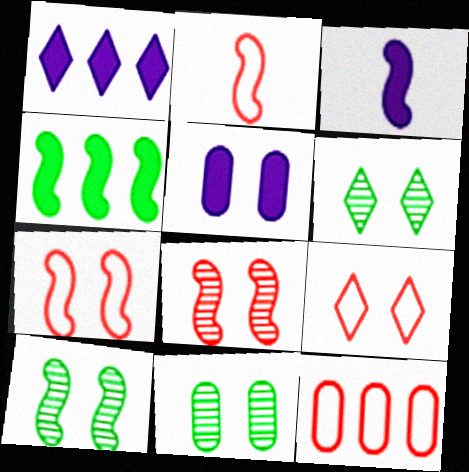[[1, 2, 11], 
[1, 3, 5], 
[2, 9, 12], 
[3, 6, 12], 
[5, 6, 7], 
[5, 9, 10], 
[6, 10, 11]]